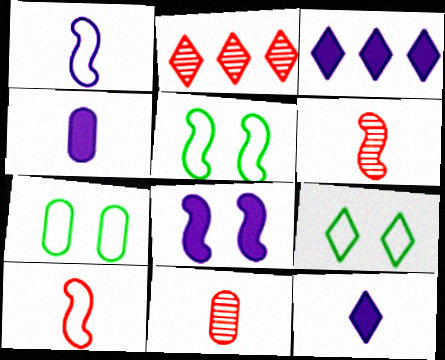[[2, 4, 5], 
[2, 9, 12], 
[3, 4, 8], 
[3, 5, 11], 
[3, 6, 7], 
[5, 7, 9]]